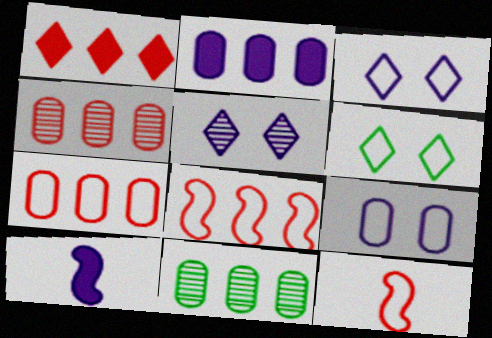[[1, 4, 8], 
[2, 7, 11], 
[4, 6, 10]]